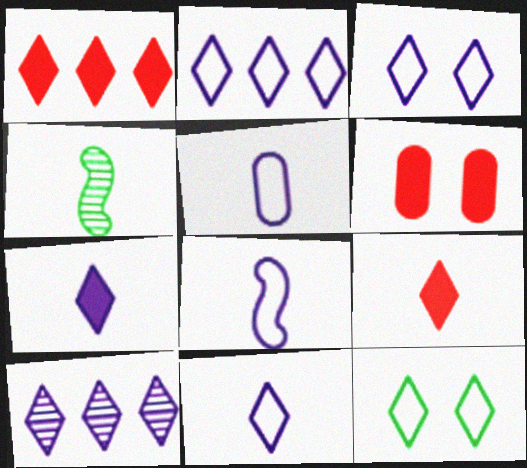[[2, 3, 11], 
[2, 4, 6], 
[3, 7, 10], 
[4, 5, 9], 
[5, 8, 11], 
[9, 10, 12]]